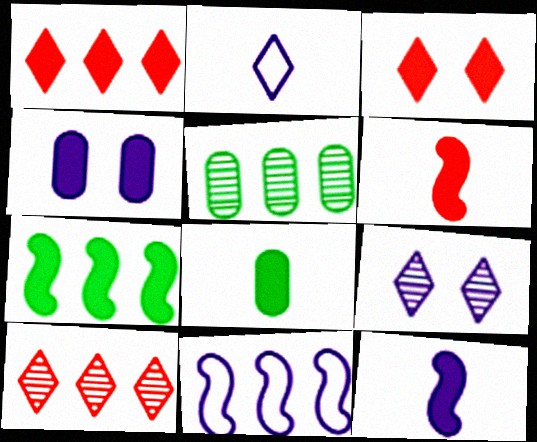[[1, 5, 11]]